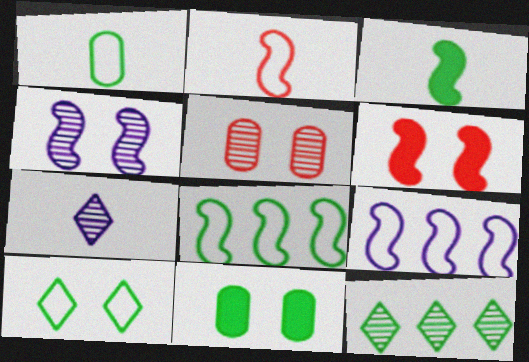[[1, 8, 10]]